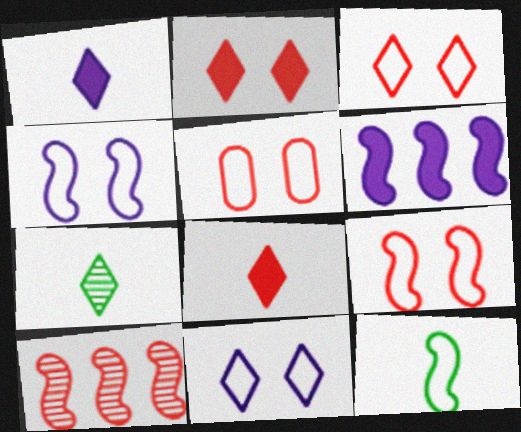[[3, 5, 9], 
[5, 6, 7], 
[5, 8, 10]]